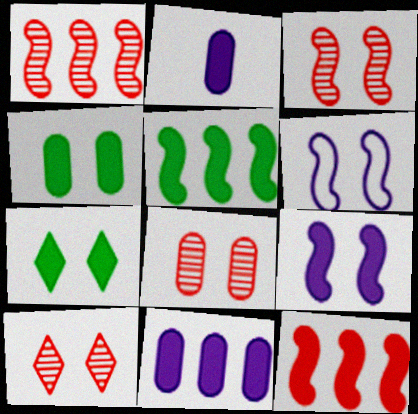[[2, 7, 12], 
[3, 8, 10], 
[4, 6, 10], 
[6, 7, 8]]